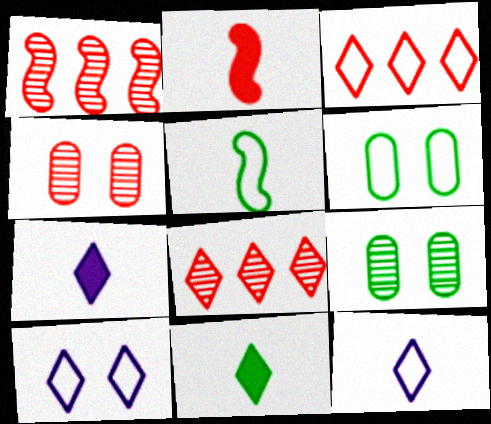[[1, 6, 7], 
[2, 3, 4], 
[8, 10, 11]]